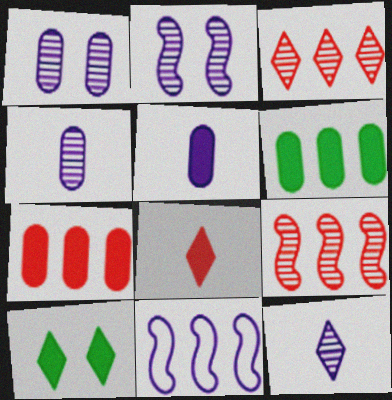[[3, 6, 11]]